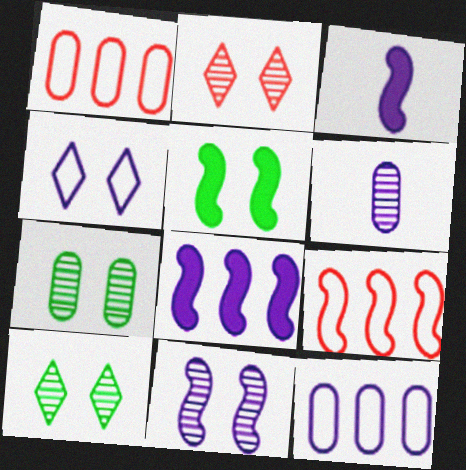[[1, 3, 10], 
[2, 7, 11], 
[4, 6, 8]]